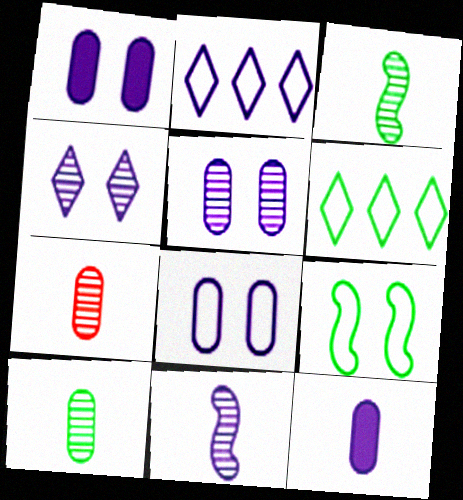[[1, 2, 11], 
[1, 5, 8]]